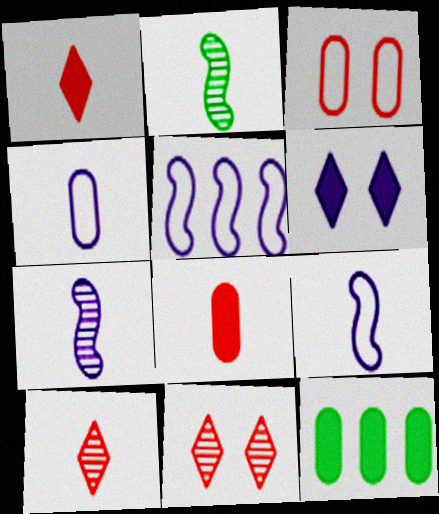[[1, 2, 4], 
[9, 11, 12]]